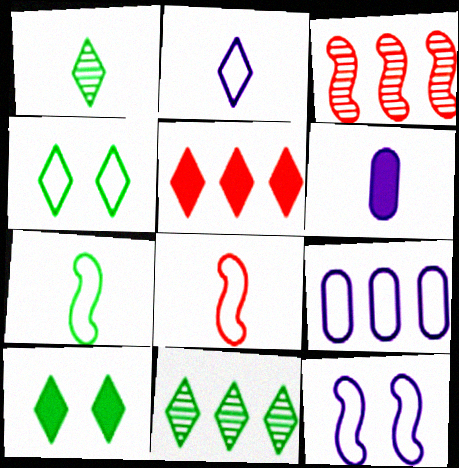[[1, 6, 8], 
[2, 9, 12], 
[3, 4, 6], 
[4, 8, 9]]